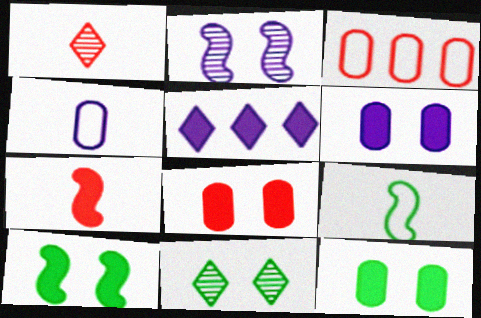[[2, 4, 5], 
[5, 7, 12], 
[6, 8, 12]]